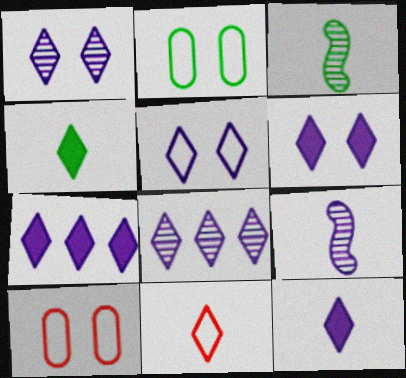[[1, 5, 6], 
[3, 7, 10], 
[5, 8, 12], 
[6, 7, 12]]